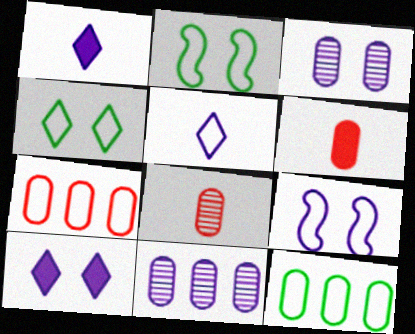[[1, 9, 11], 
[2, 5, 7], 
[3, 6, 12], 
[3, 9, 10]]